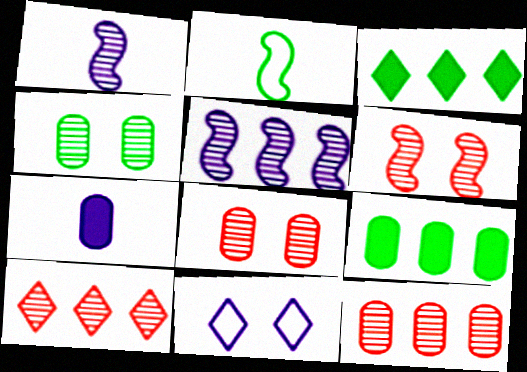[[1, 4, 10], 
[2, 3, 4], 
[5, 7, 11]]